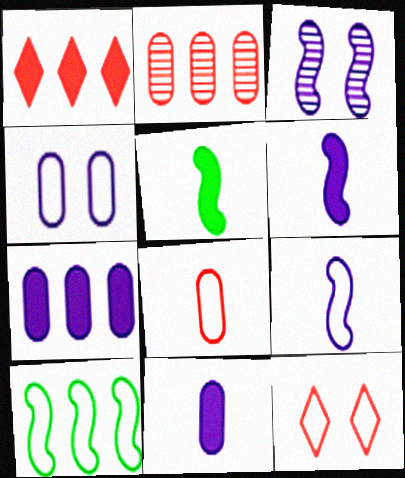[]